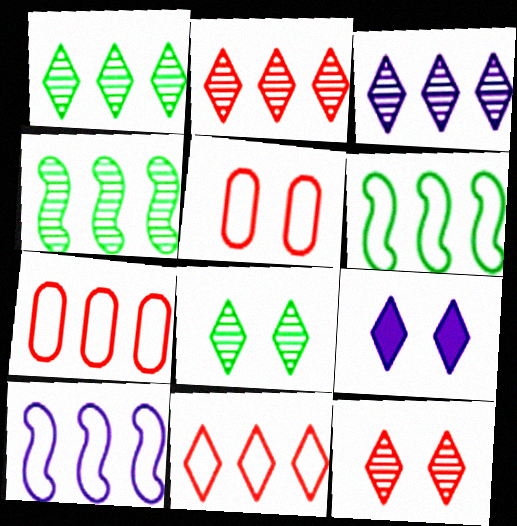[[1, 2, 3]]